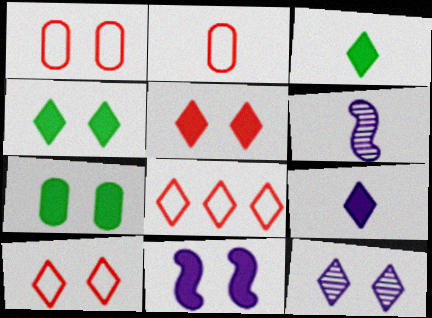[[2, 3, 6], 
[3, 8, 12], 
[4, 10, 12], 
[5, 7, 11], 
[6, 7, 8]]